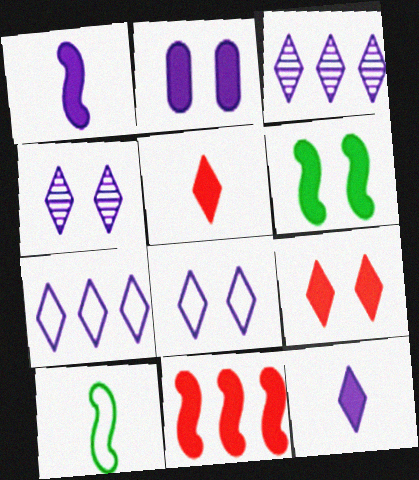[[1, 6, 11], 
[2, 6, 9], 
[3, 8, 12], 
[4, 7, 12]]